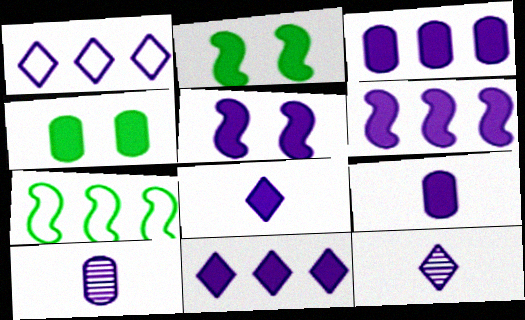[[1, 5, 10], 
[3, 5, 8], 
[3, 6, 11], 
[5, 9, 11]]